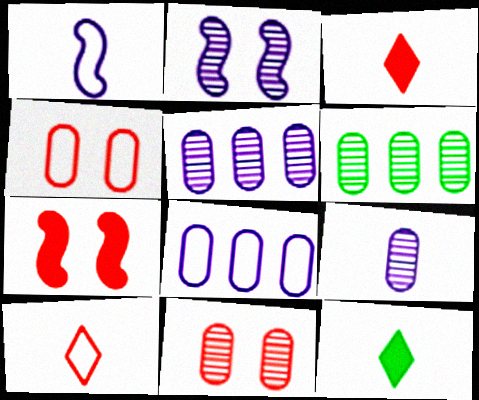[[6, 9, 11]]